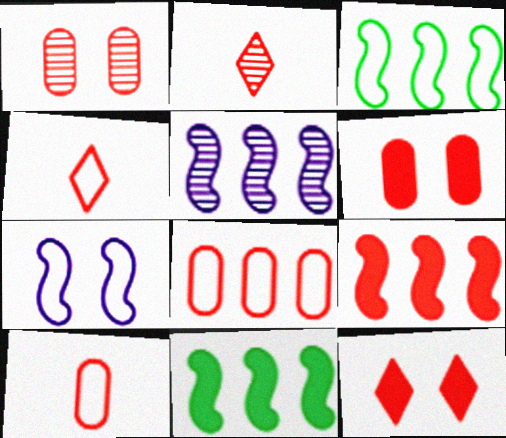[[1, 4, 9], 
[3, 5, 9]]